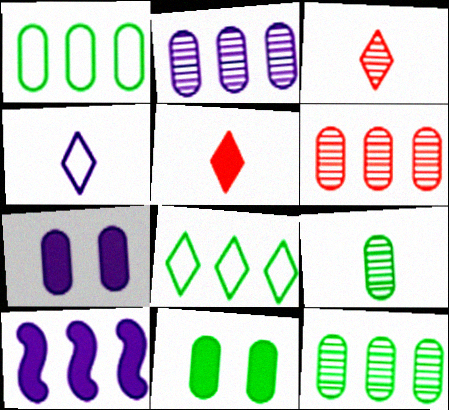[[1, 9, 11], 
[2, 6, 12], 
[5, 10, 11], 
[6, 8, 10]]